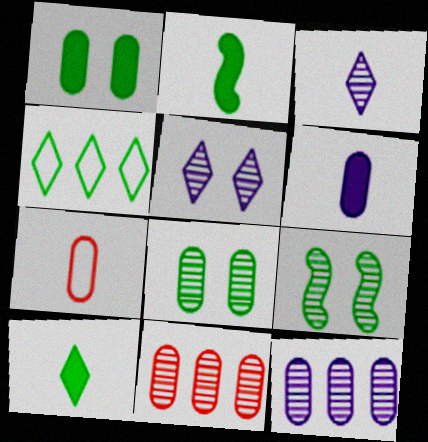[[1, 7, 12], 
[2, 3, 7], 
[2, 4, 8], 
[3, 9, 11]]